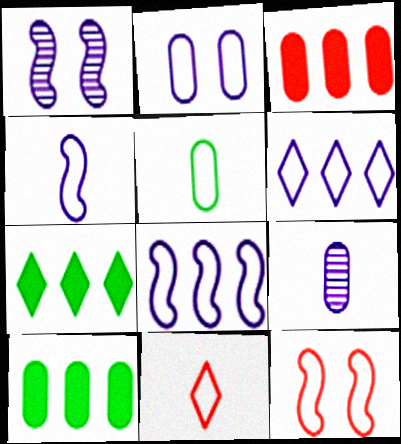[[1, 10, 11], 
[2, 4, 6], 
[4, 5, 11], 
[5, 6, 12], 
[7, 9, 12]]